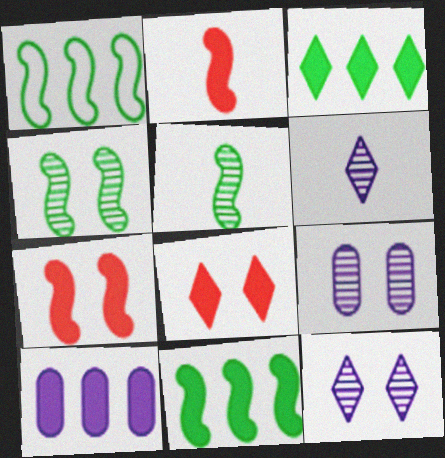[]